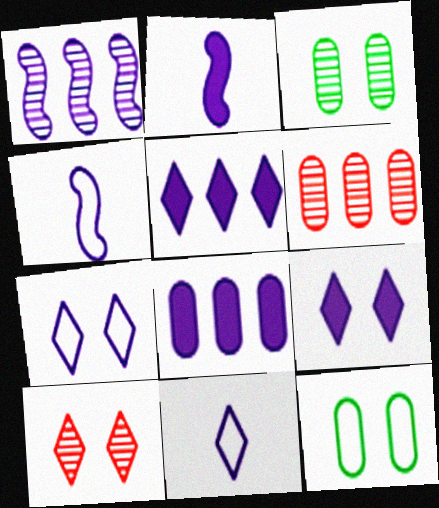[[2, 8, 9]]